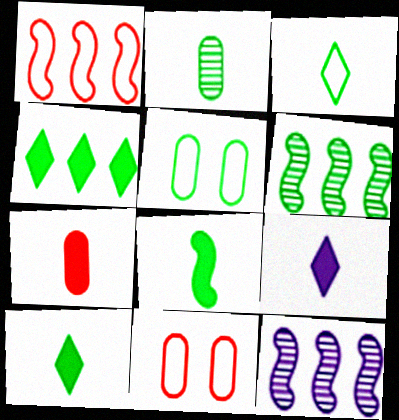[[2, 3, 8], 
[5, 6, 10], 
[6, 9, 11], 
[7, 8, 9], 
[10, 11, 12]]